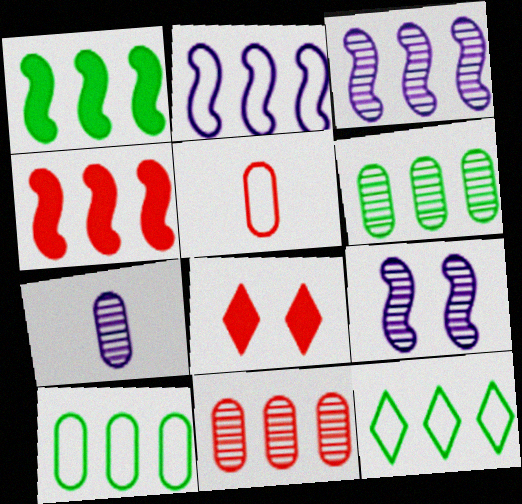[[1, 6, 12]]